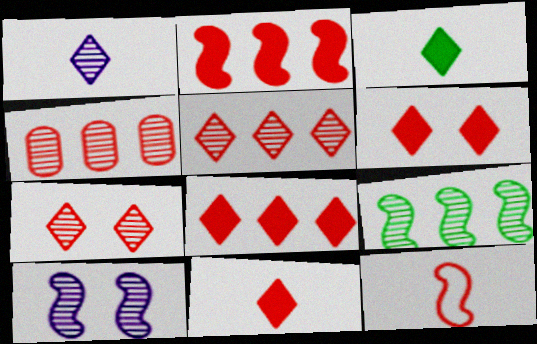[[4, 6, 12], 
[6, 8, 11]]